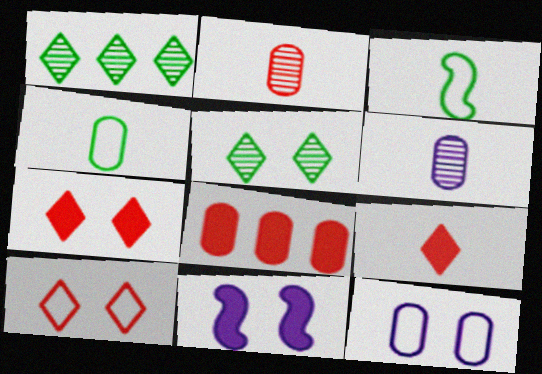[[3, 6, 9]]